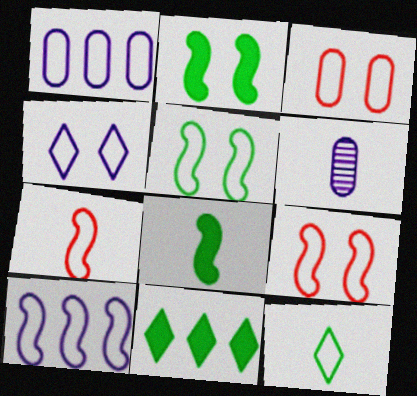[[1, 9, 12], 
[3, 4, 5], 
[3, 10, 12], 
[5, 7, 10], 
[6, 9, 11]]